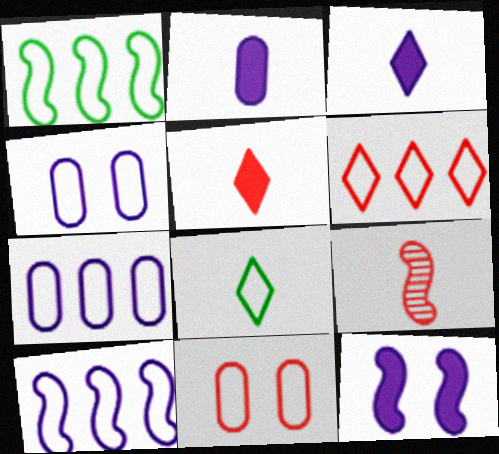[[1, 6, 7], 
[1, 9, 12], 
[2, 8, 9], 
[8, 10, 11]]